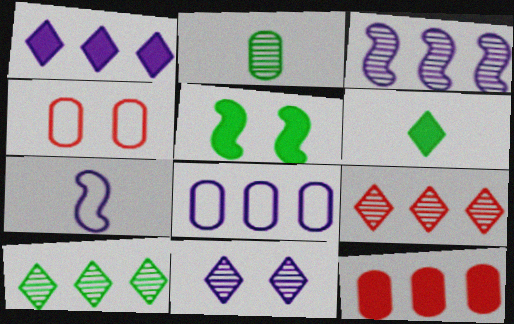[[1, 3, 8], 
[3, 4, 6], 
[4, 5, 11]]